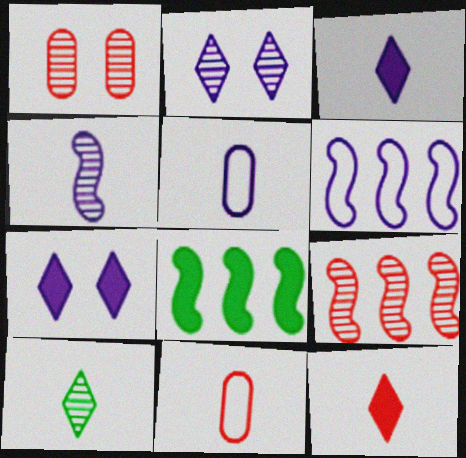[[2, 8, 11], 
[3, 4, 5], 
[6, 8, 9]]